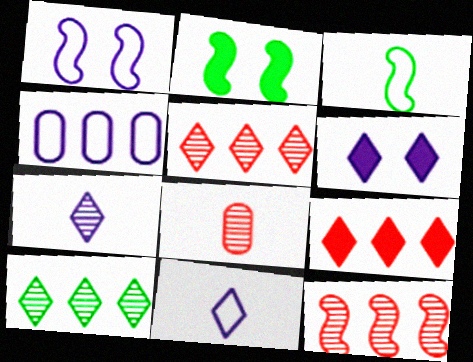[[1, 4, 11]]